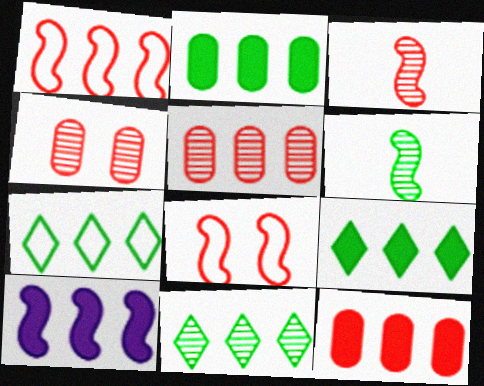[[5, 7, 10], 
[6, 8, 10], 
[7, 9, 11], 
[9, 10, 12]]